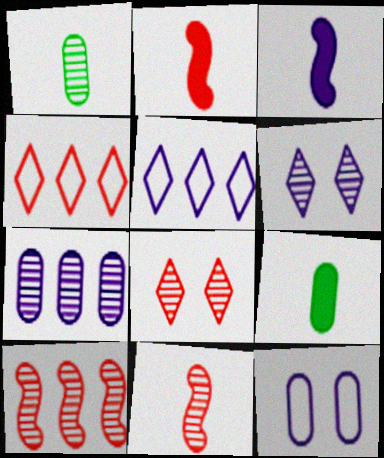[[1, 6, 10]]